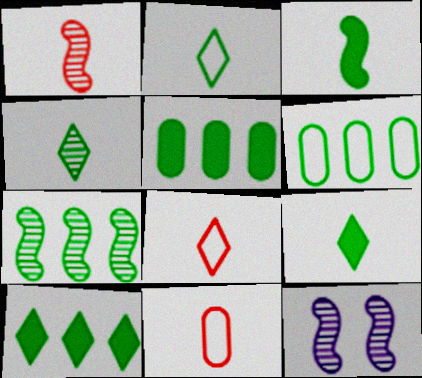[[1, 7, 12], 
[2, 4, 9], 
[5, 8, 12], 
[6, 7, 10], 
[10, 11, 12]]